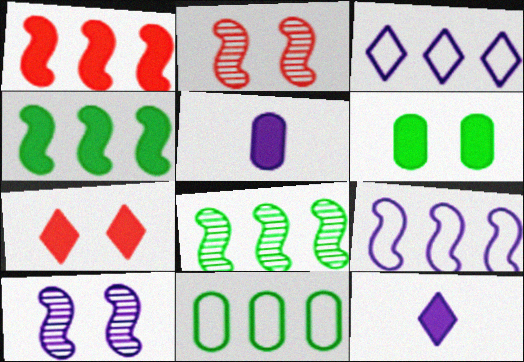[[1, 6, 12], 
[1, 8, 9], 
[2, 11, 12], 
[3, 5, 10], 
[4, 5, 7]]